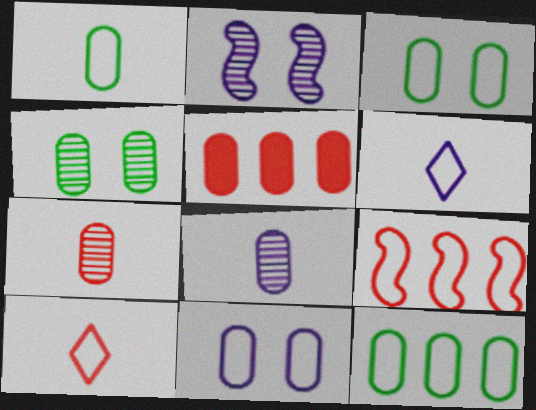[[1, 3, 12], 
[3, 5, 8], 
[3, 6, 9]]